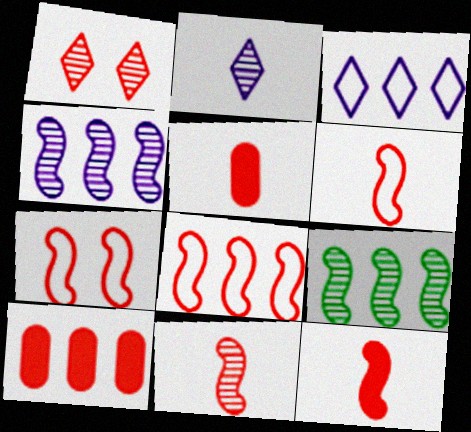[[1, 5, 8], 
[1, 6, 10], 
[3, 9, 10], 
[6, 7, 8], 
[6, 11, 12]]